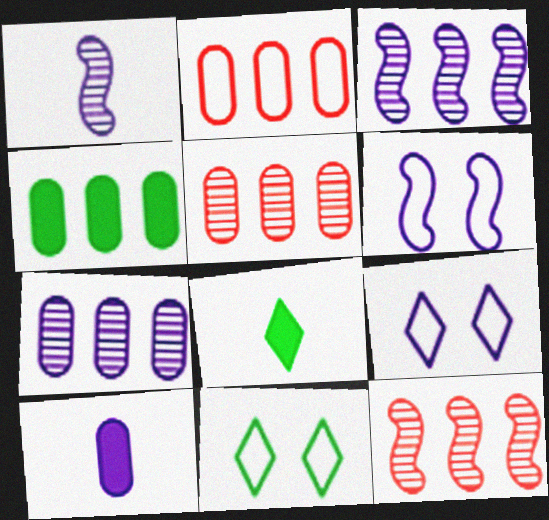[[2, 4, 7], 
[3, 9, 10], 
[5, 6, 8], 
[10, 11, 12]]